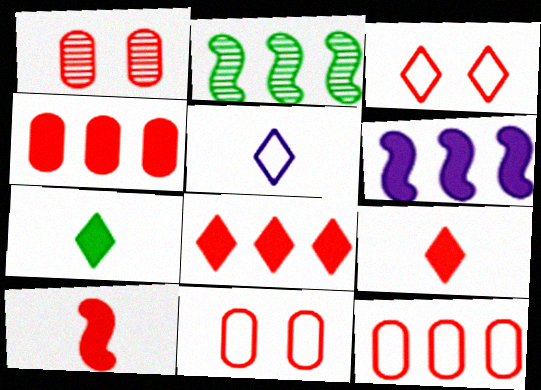[]